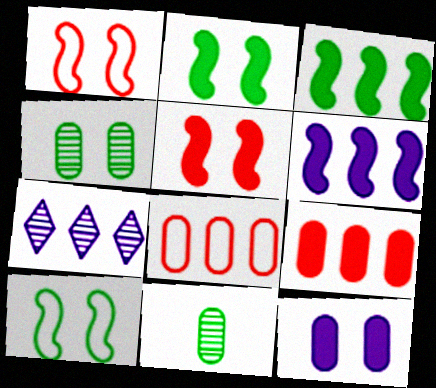[[3, 7, 8], 
[8, 11, 12]]